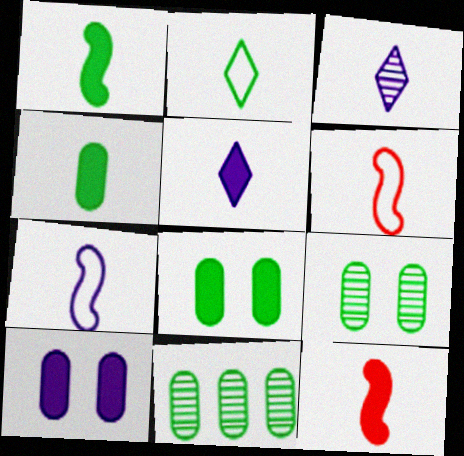[[3, 4, 6], 
[4, 5, 12]]